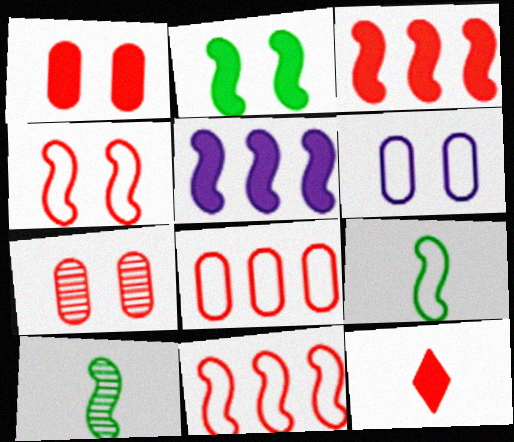[[1, 3, 12], 
[4, 5, 10], 
[7, 11, 12]]